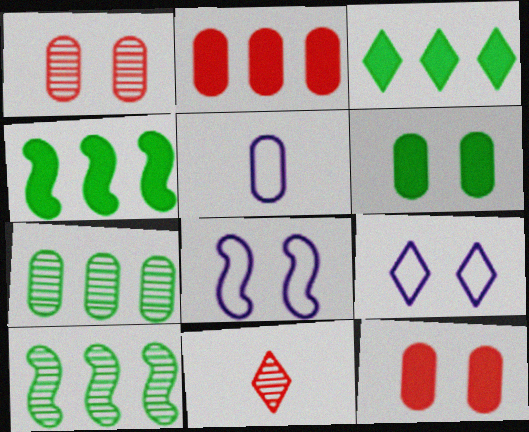[[3, 9, 11], 
[5, 7, 12]]